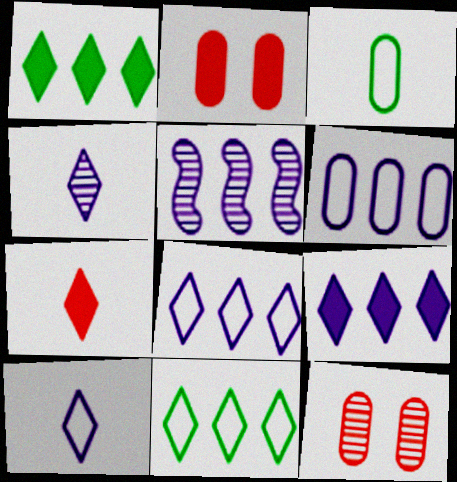[[5, 6, 9]]